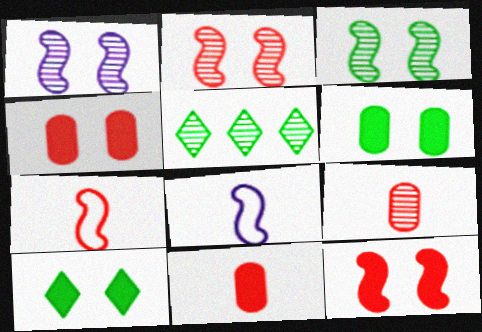[[1, 2, 3], 
[1, 5, 9], 
[4, 5, 8]]